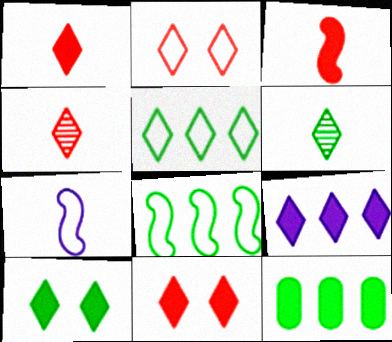[[1, 9, 10], 
[2, 6, 9], 
[5, 6, 10]]